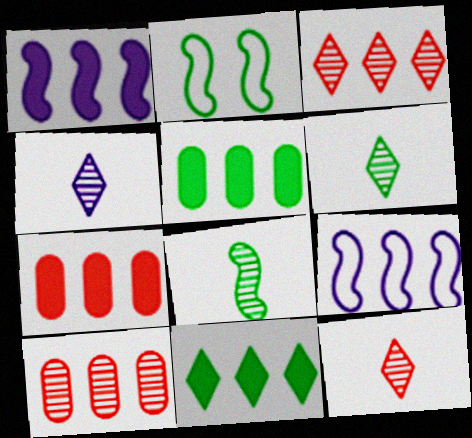[[1, 7, 11], 
[2, 4, 7], 
[2, 5, 6], 
[3, 5, 9], 
[4, 6, 12], 
[9, 10, 11]]